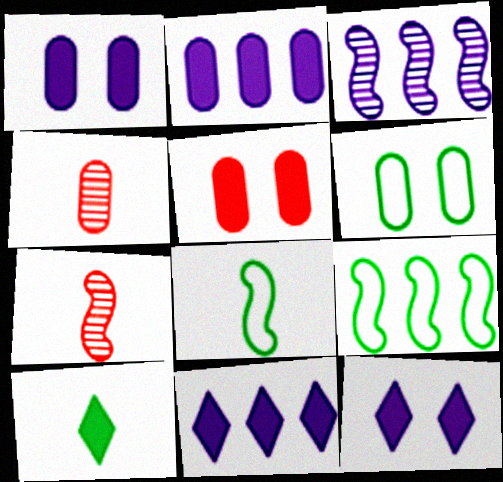[[2, 4, 6], 
[4, 9, 12], 
[6, 7, 11]]